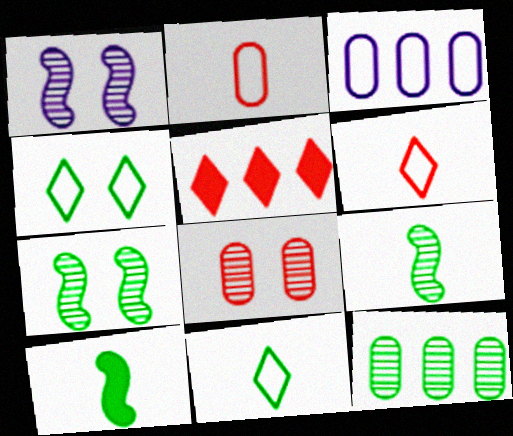[[4, 10, 12]]